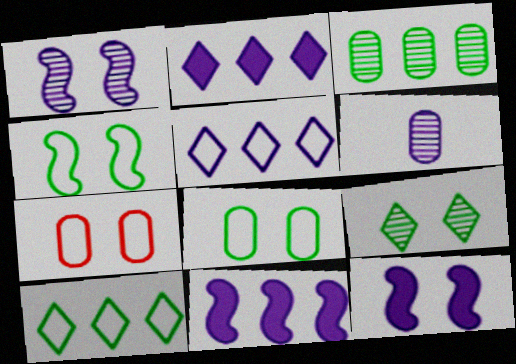[[5, 6, 12], 
[7, 9, 12]]